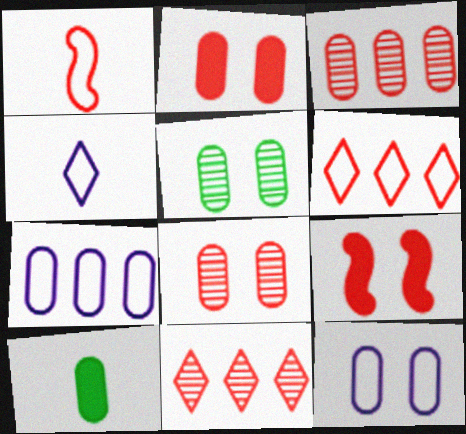[[1, 2, 11], 
[2, 5, 12], 
[3, 10, 12], 
[7, 8, 10]]